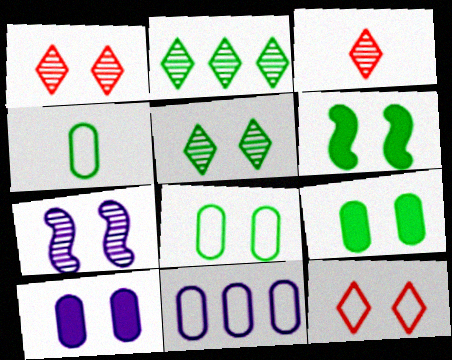[[2, 4, 6], 
[3, 6, 11], 
[5, 6, 8], 
[7, 9, 12]]